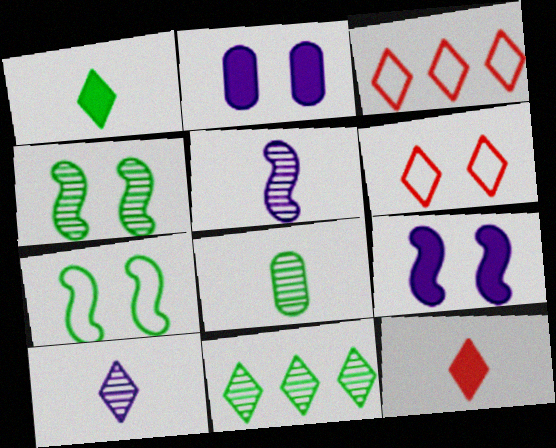[[2, 4, 6], 
[3, 8, 9], 
[4, 8, 11]]